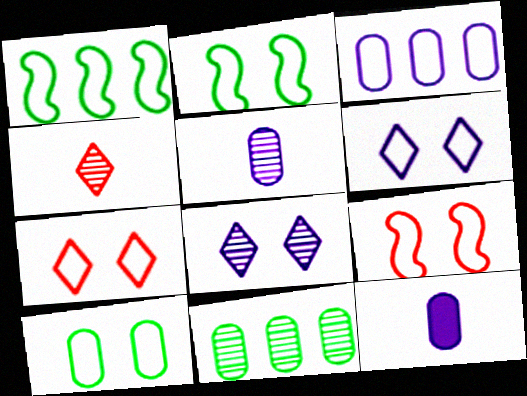[[6, 9, 10]]